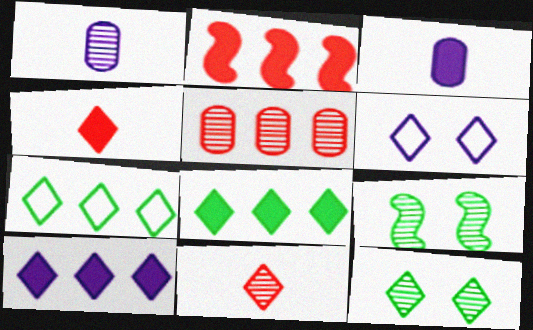[[6, 8, 11]]